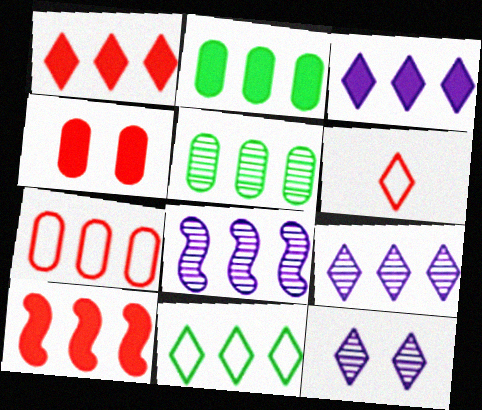[[1, 9, 11], 
[2, 3, 10]]